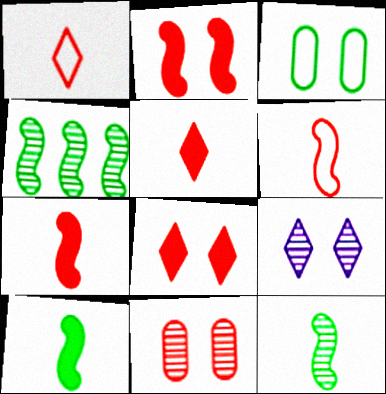[[2, 3, 9]]